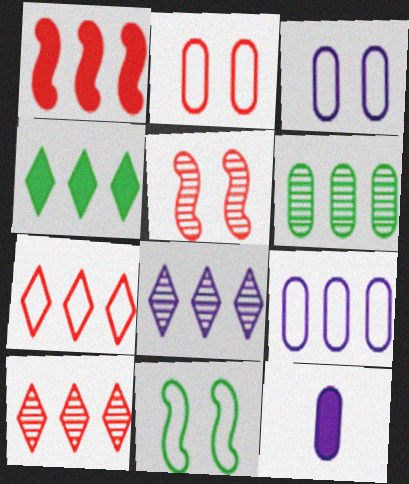[[2, 6, 12], 
[4, 7, 8], 
[10, 11, 12]]